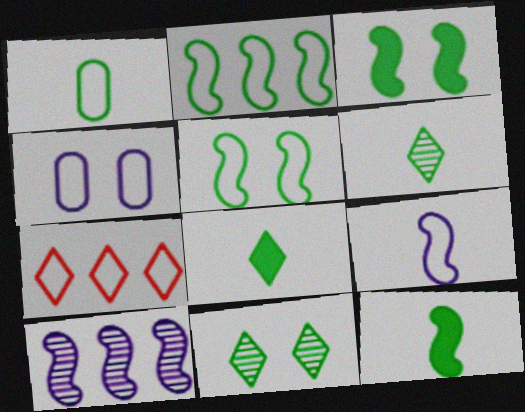[[1, 6, 12]]